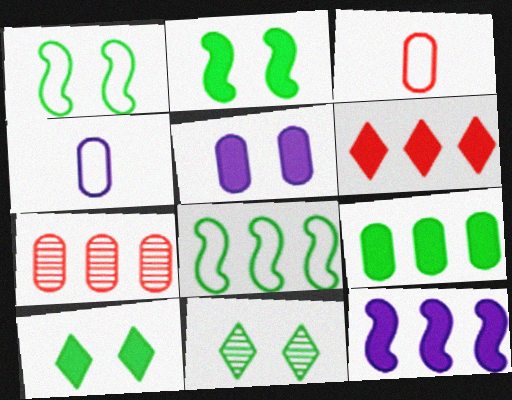[[3, 11, 12], 
[6, 9, 12]]